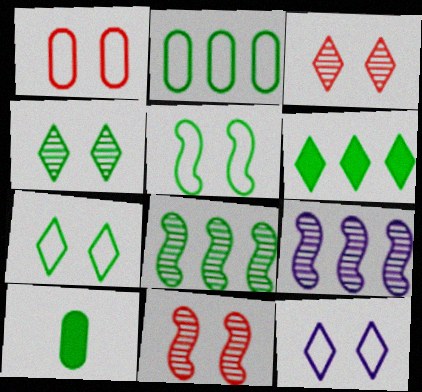[[1, 5, 12], 
[2, 6, 8], 
[7, 8, 10]]